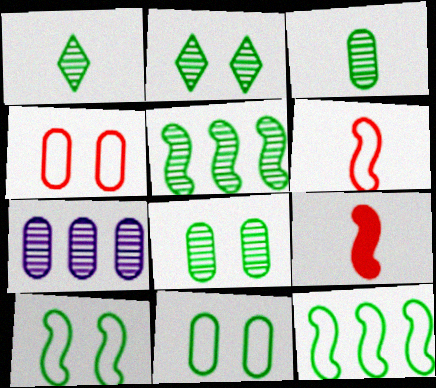[[1, 5, 8], 
[2, 3, 5]]